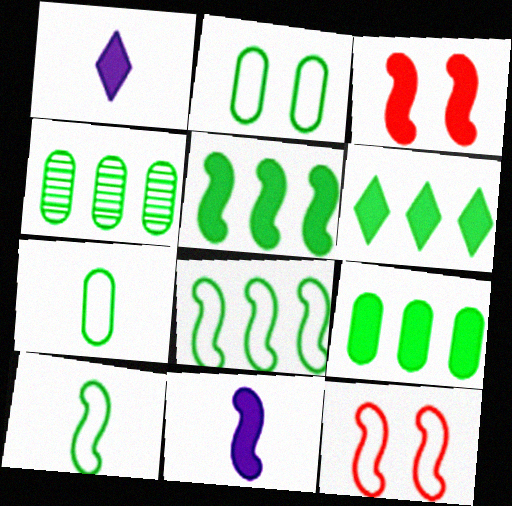[[1, 3, 9], 
[1, 4, 12], 
[3, 5, 11], 
[4, 6, 8], 
[5, 6, 9]]